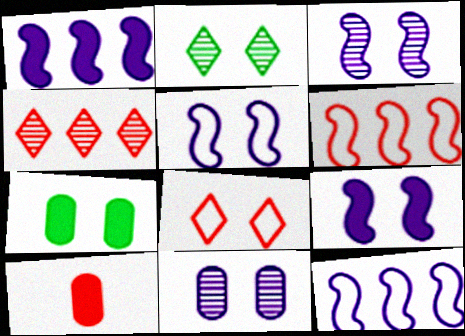[[2, 10, 12], 
[3, 5, 9], 
[3, 7, 8]]